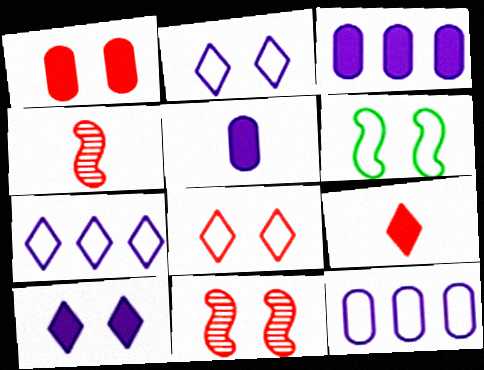[[1, 8, 11]]